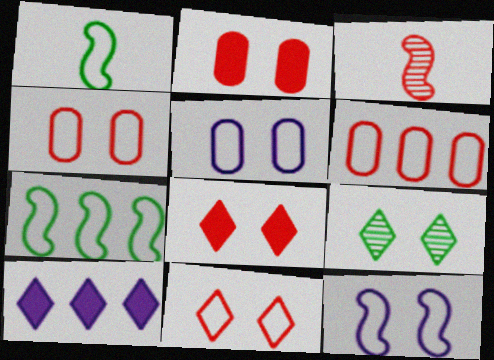[[2, 9, 12], 
[3, 6, 8]]